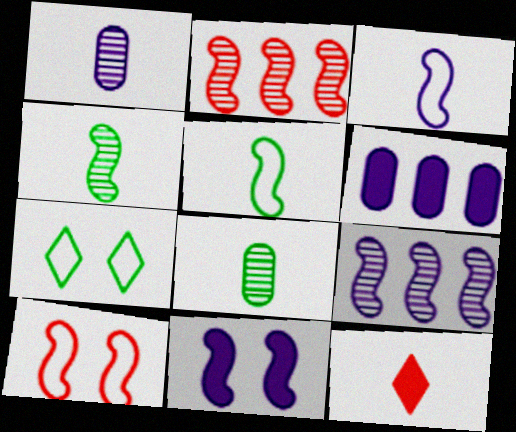[[1, 5, 12], 
[2, 5, 11], 
[3, 8, 12], 
[3, 9, 11]]